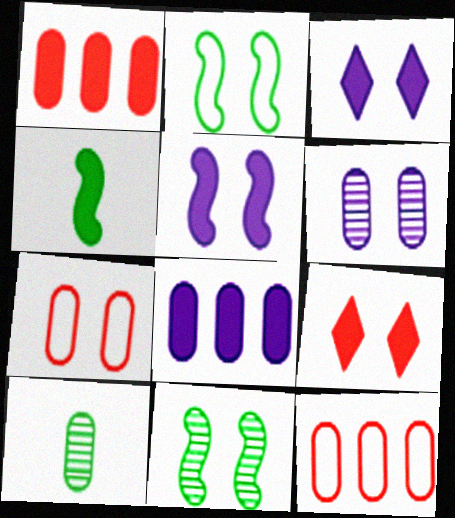[[1, 3, 4], 
[2, 6, 9], 
[3, 7, 11], 
[4, 8, 9], 
[7, 8, 10]]